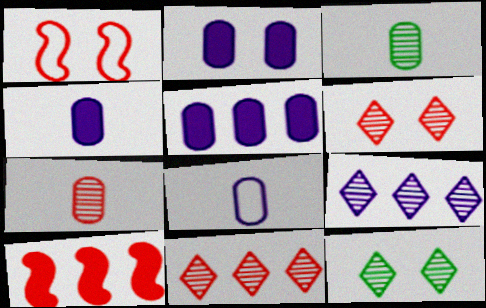[[1, 2, 12], 
[2, 4, 5], 
[8, 10, 12]]